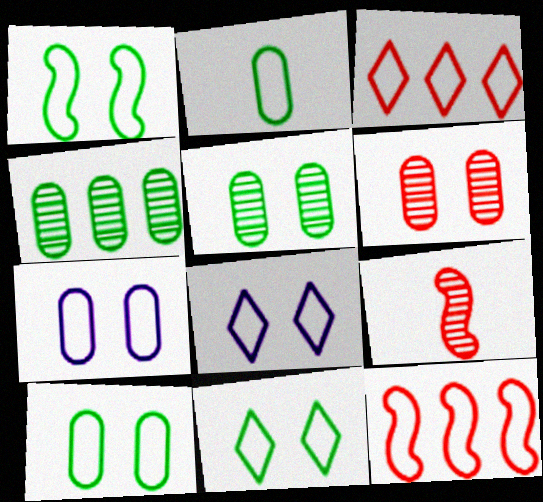[[1, 10, 11], 
[2, 8, 12]]